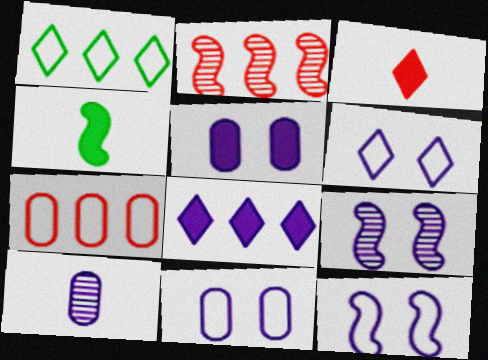[[2, 4, 12], 
[5, 6, 9], 
[6, 11, 12], 
[8, 10, 12]]